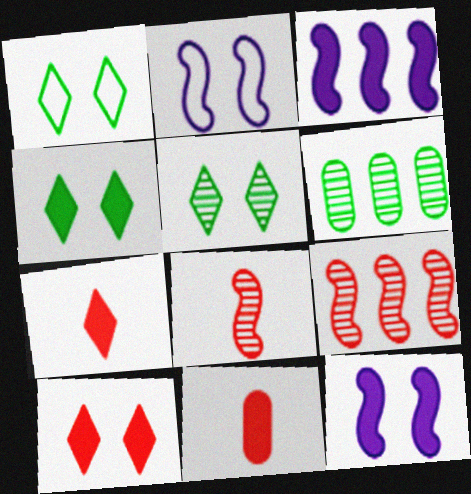[[1, 4, 5], 
[2, 6, 7], 
[3, 4, 11]]